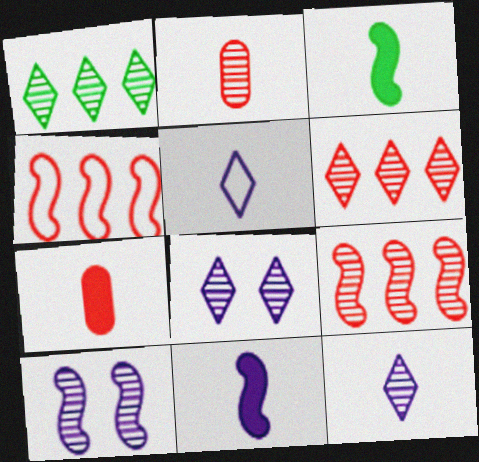[[1, 2, 10], 
[2, 3, 5], 
[3, 4, 10]]